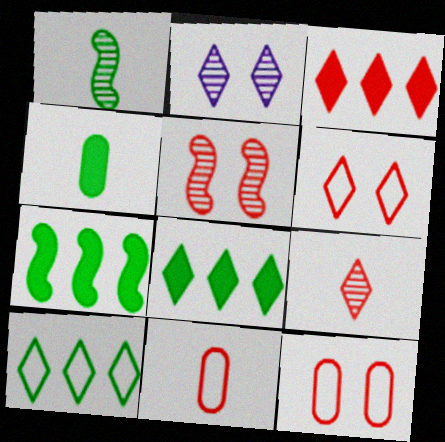[[2, 7, 11], 
[3, 5, 11], 
[3, 6, 9]]